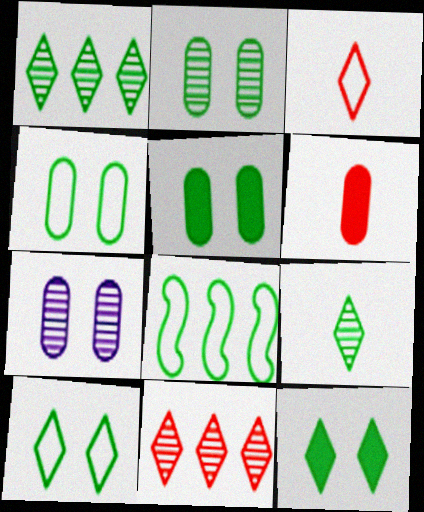[[2, 4, 5], 
[5, 8, 9]]